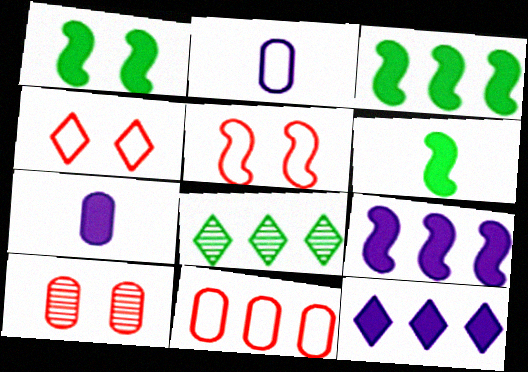[[1, 3, 6], 
[5, 7, 8], 
[8, 9, 11]]